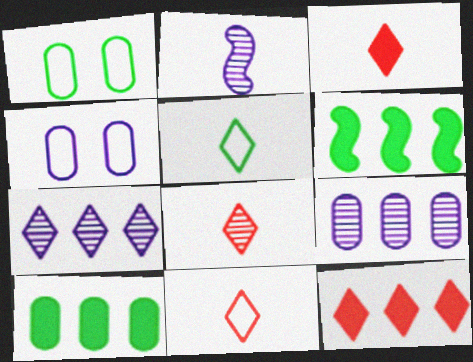[[1, 2, 12], 
[3, 8, 11], 
[4, 6, 8]]